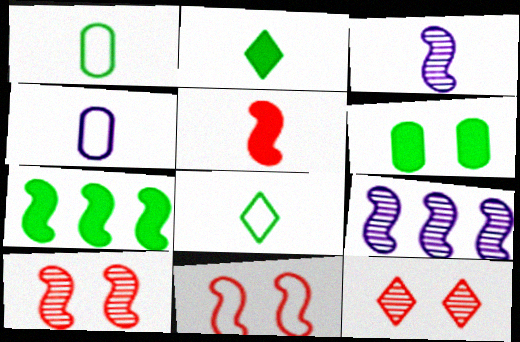[[2, 6, 7], 
[3, 7, 11], 
[4, 7, 12]]